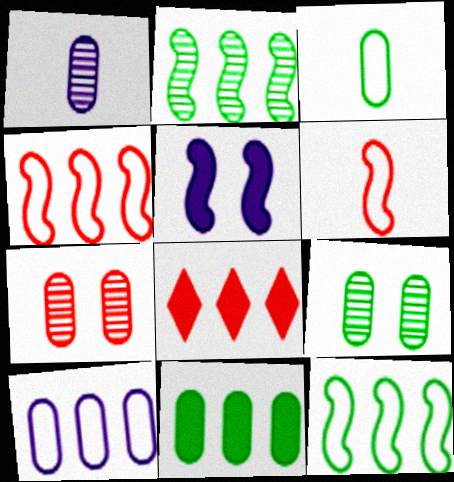[[2, 5, 6], 
[2, 8, 10], 
[3, 9, 11], 
[6, 7, 8]]